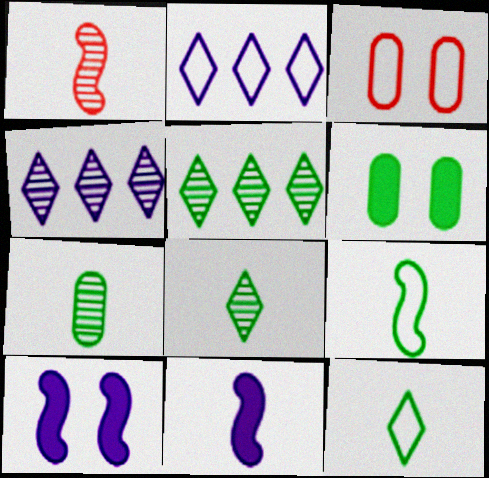[[1, 2, 6], 
[1, 9, 11], 
[2, 3, 9], 
[3, 5, 11], 
[5, 6, 9]]